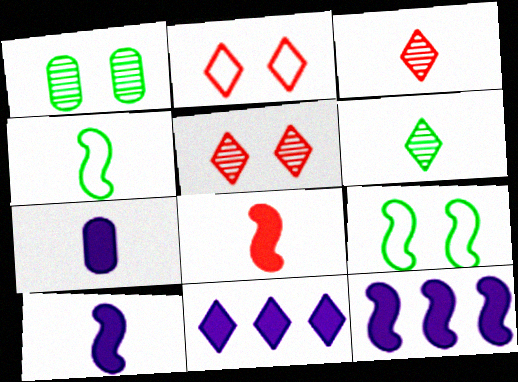[[2, 6, 11], 
[3, 4, 7]]